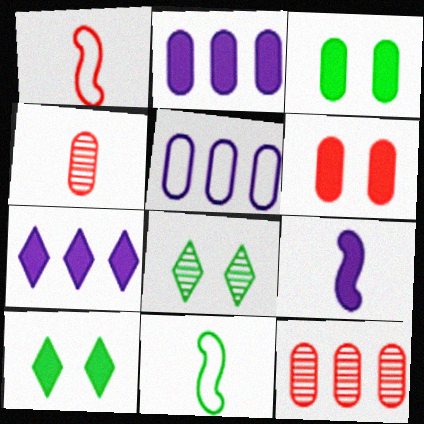[[1, 2, 8], 
[3, 4, 5]]